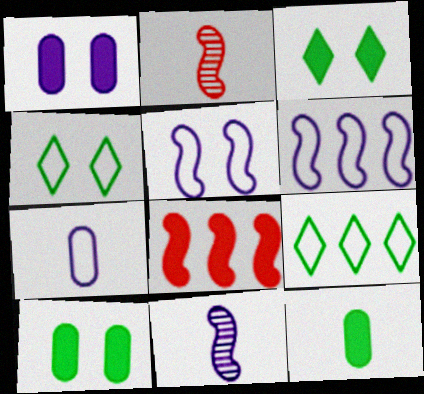[[1, 2, 9]]